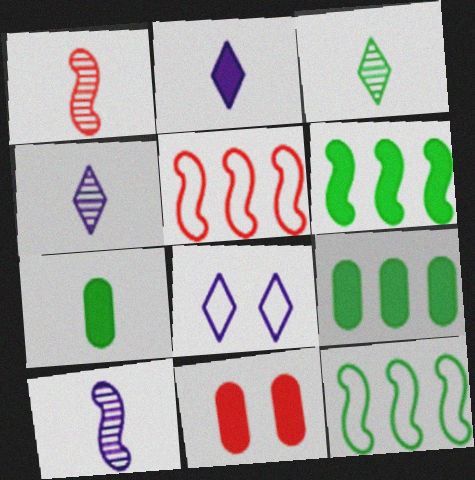[[1, 8, 9], 
[2, 6, 11], 
[4, 11, 12]]